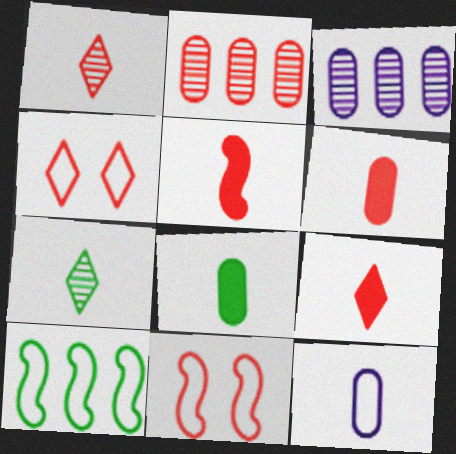[[2, 4, 5], 
[2, 9, 11], 
[4, 10, 12], 
[5, 6, 9], 
[5, 7, 12]]